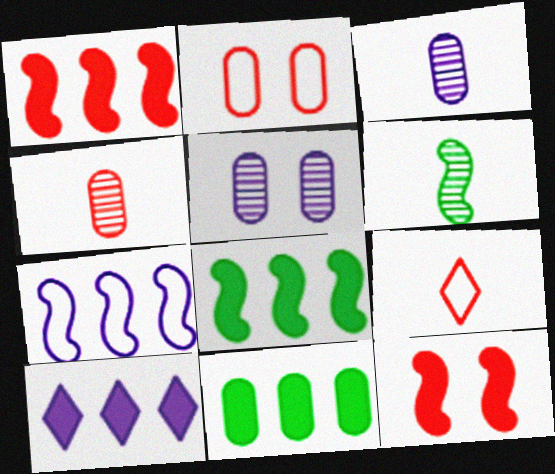[[1, 10, 11], 
[2, 3, 11], 
[2, 6, 10], 
[5, 8, 9], 
[6, 7, 12]]